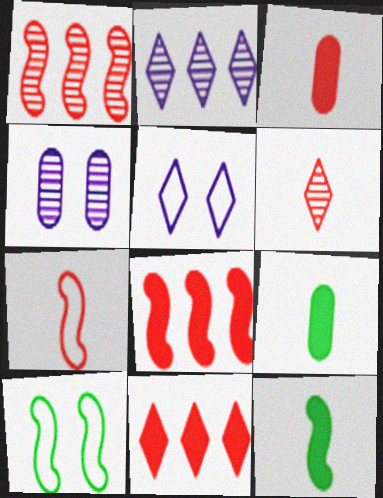[[1, 5, 9], 
[2, 3, 10], 
[3, 6, 7]]